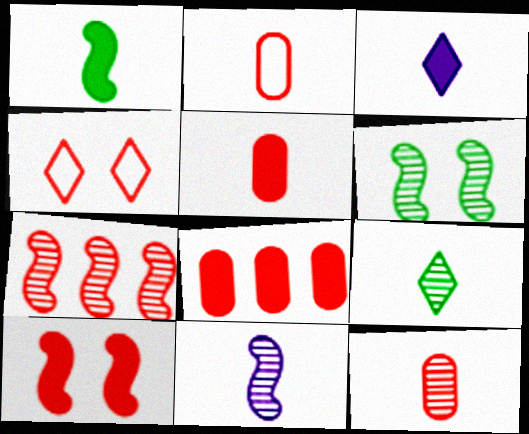[[1, 3, 5], 
[2, 5, 12], 
[4, 5, 7], 
[6, 7, 11], 
[9, 11, 12]]